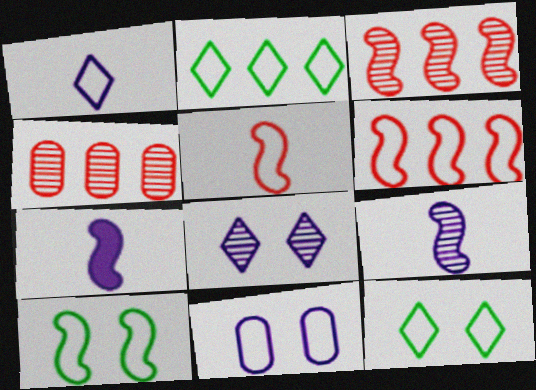[[2, 5, 11], 
[3, 7, 10], 
[4, 7, 12]]